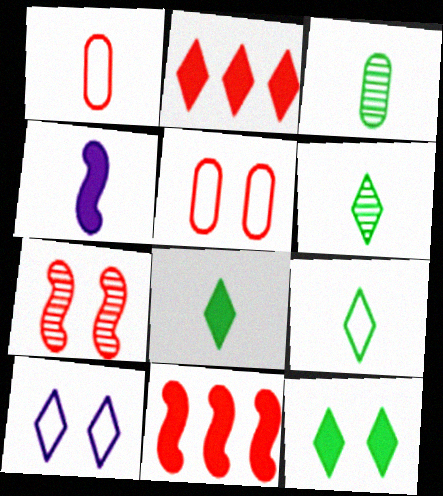[[1, 2, 7], 
[1, 4, 6], 
[2, 6, 10], 
[3, 10, 11], 
[6, 8, 9]]